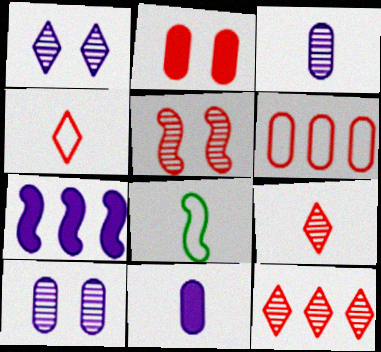[[5, 7, 8], 
[8, 9, 11]]